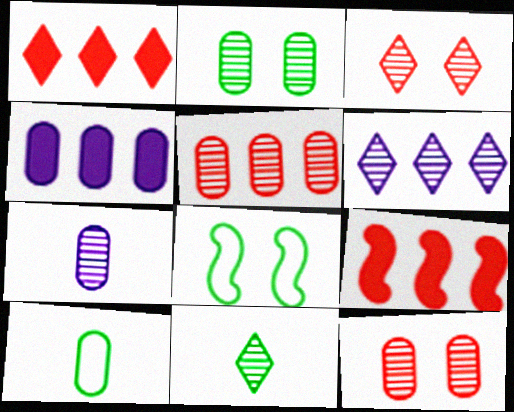[[1, 7, 8], 
[2, 5, 7], 
[3, 6, 11], 
[4, 10, 12]]